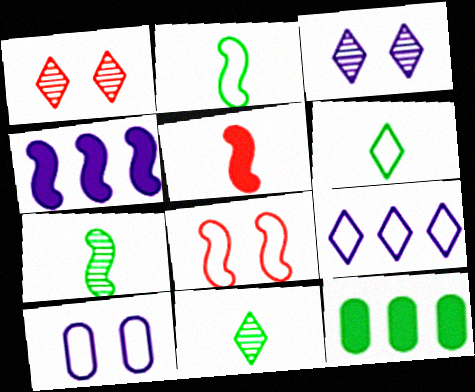[[4, 7, 8]]